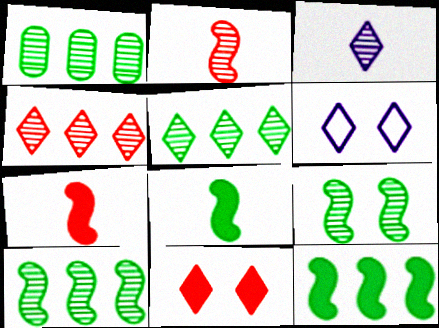[[1, 5, 10], 
[1, 6, 7]]